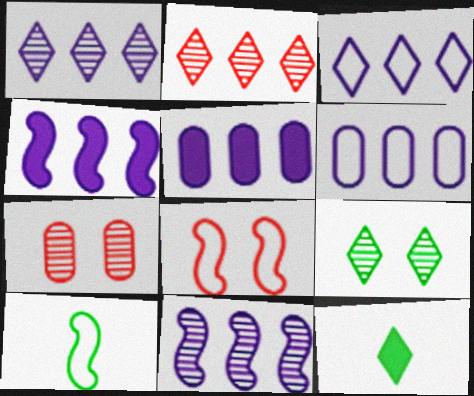[[1, 4, 6], 
[3, 5, 11]]